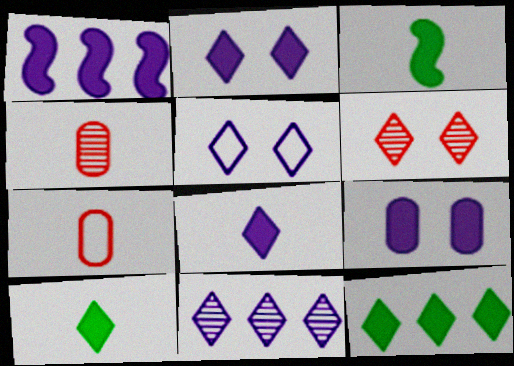[[1, 8, 9], 
[5, 8, 11]]